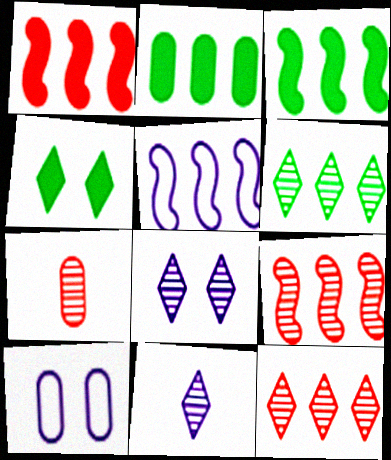[[2, 5, 12], 
[2, 7, 10], 
[3, 5, 9], 
[4, 5, 7]]